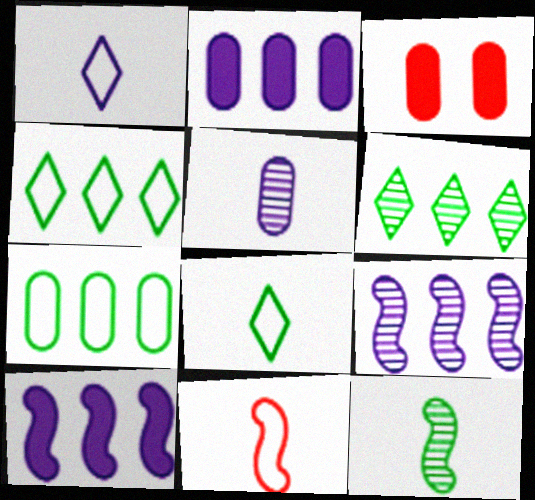[[3, 5, 7], 
[3, 8, 9]]